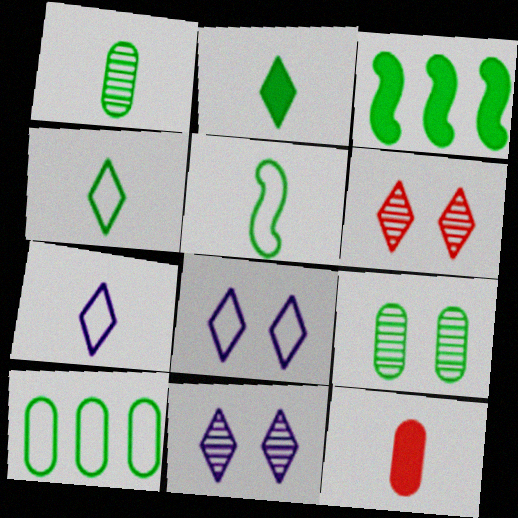[[1, 2, 5], 
[3, 4, 9]]